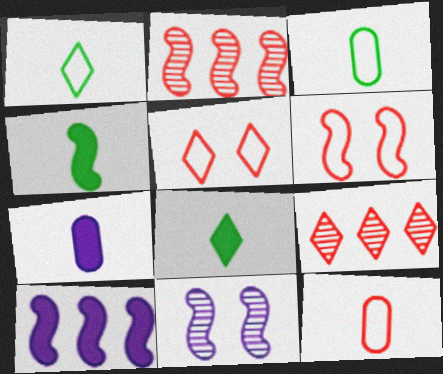[]